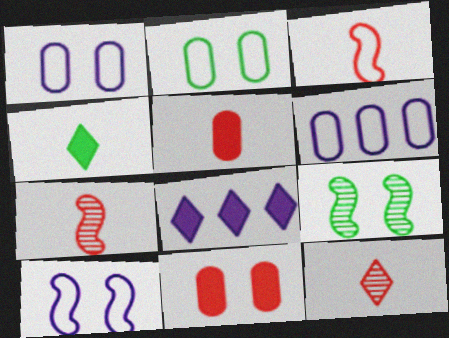[[2, 7, 8], 
[3, 5, 12]]